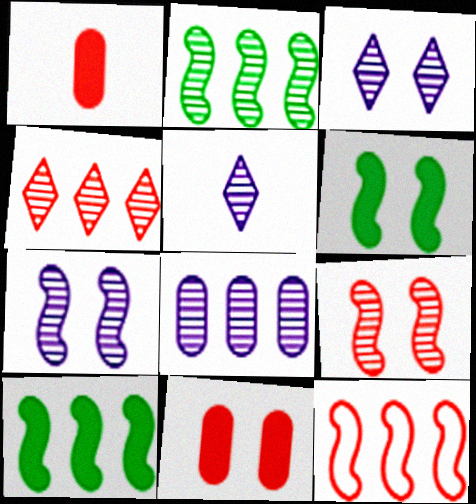[[2, 4, 8], 
[5, 7, 8]]